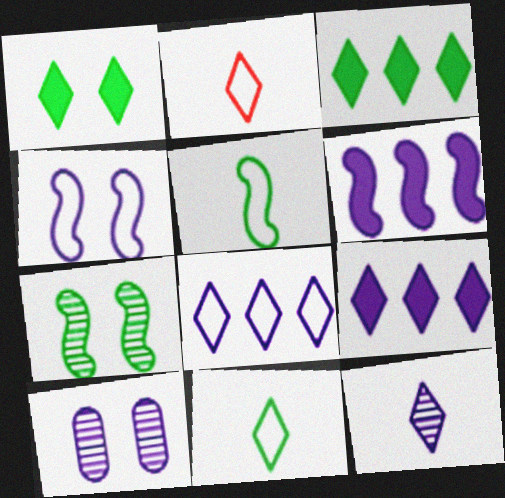[]